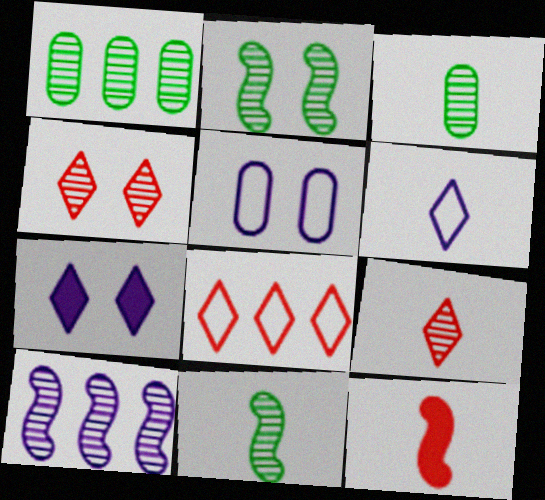[[3, 4, 10], 
[3, 6, 12]]